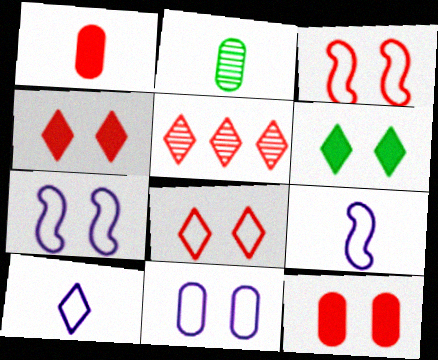[[1, 3, 5], 
[5, 6, 10]]